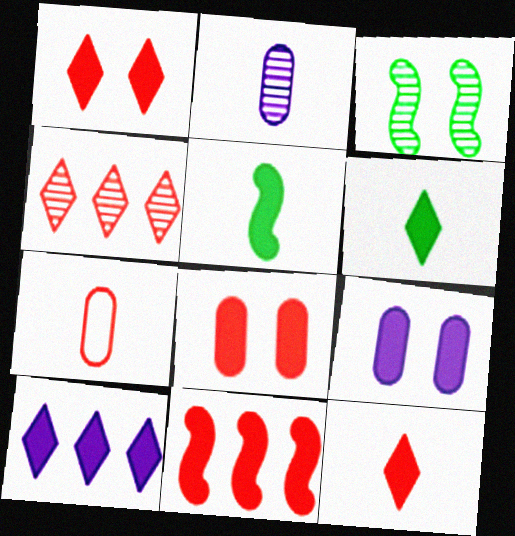[[1, 6, 10], 
[2, 3, 4], 
[3, 7, 10], 
[5, 8, 10], 
[6, 9, 11], 
[8, 11, 12]]